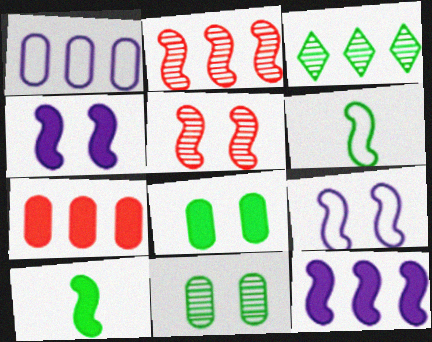[[2, 4, 6], 
[2, 9, 10], 
[3, 6, 8], 
[5, 6, 12]]